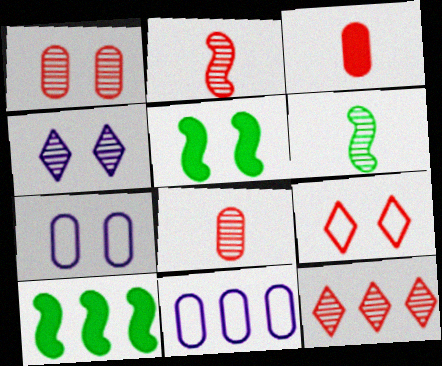[[1, 2, 12], 
[10, 11, 12]]